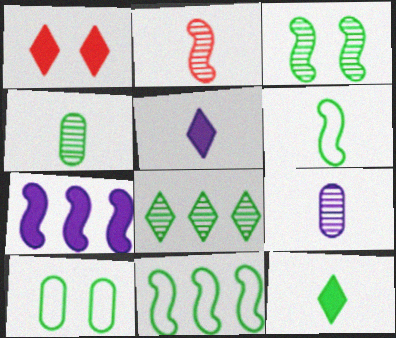[[1, 9, 11], 
[3, 4, 8], 
[4, 6, 12]]